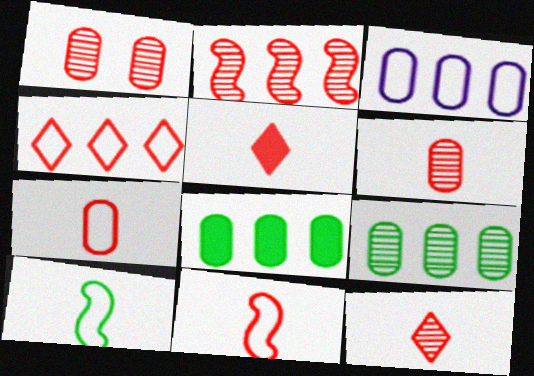[[1, 2, 12], 
[5, 6, 11]]